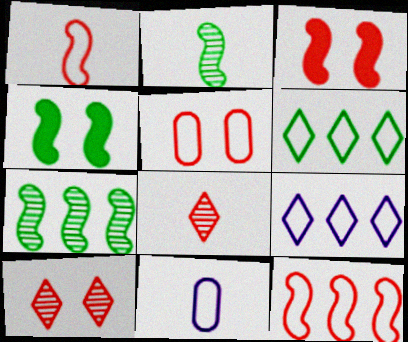[[3, 5, 10]]